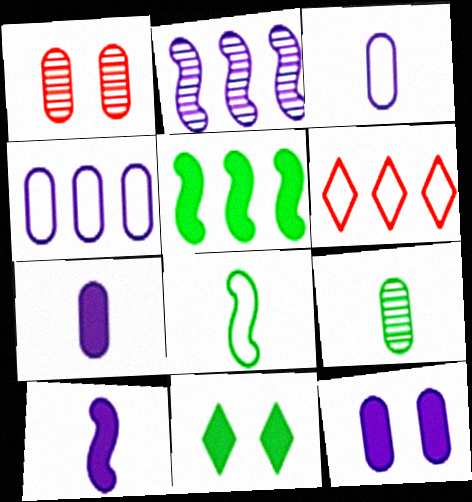[]